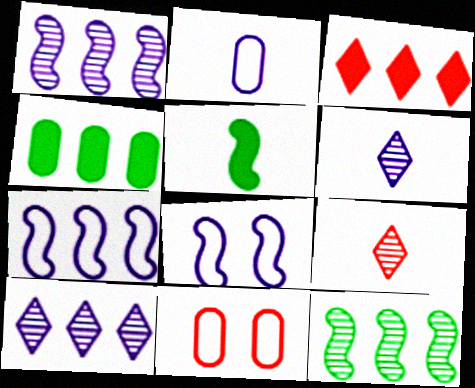[[2, 5, 9], 
[4, 8, 9], 
[5, 10, 11]]